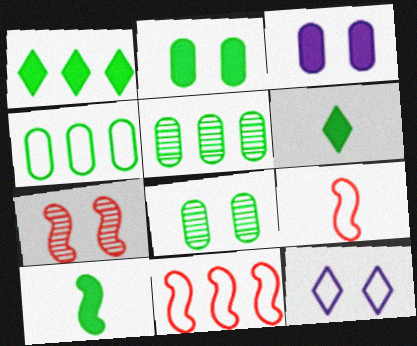[[1, 2, 10], 
[2, 7, 12], 
[4, 9, 12]]